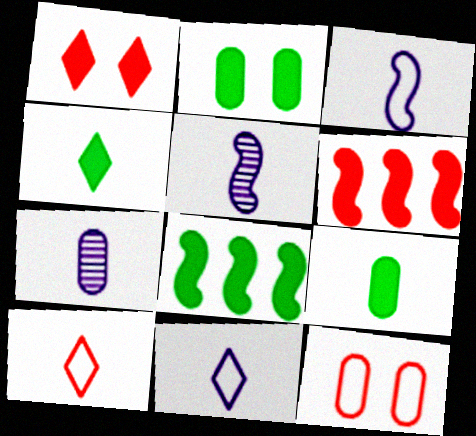[[2, 4, 8], 
[5, 9, 10]]